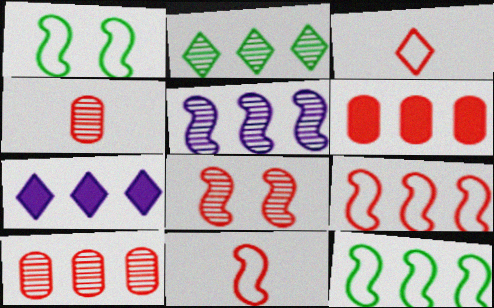[[1, 4, 7], 
[2, 5, 10], 
[3, 6, 8], 
[7, 10, 12]]